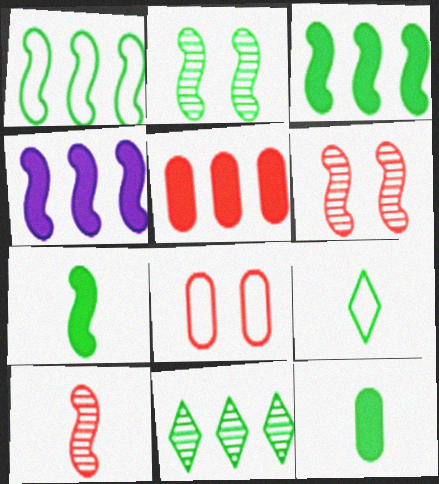[[1, 2, 7]]